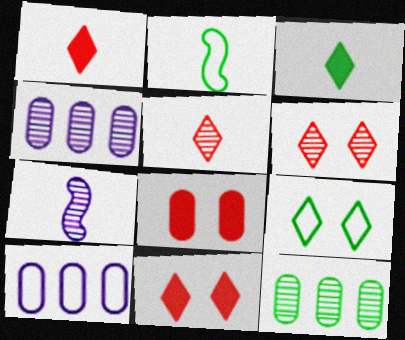[[2, 4, 11], 
[6, 7, 12]]